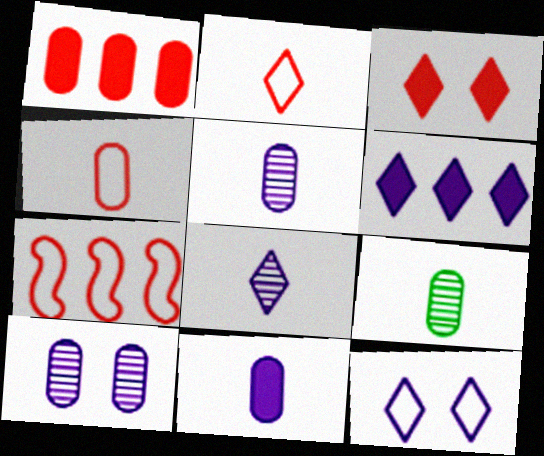[[4, 9, 11], 
[6, 8, 12]]